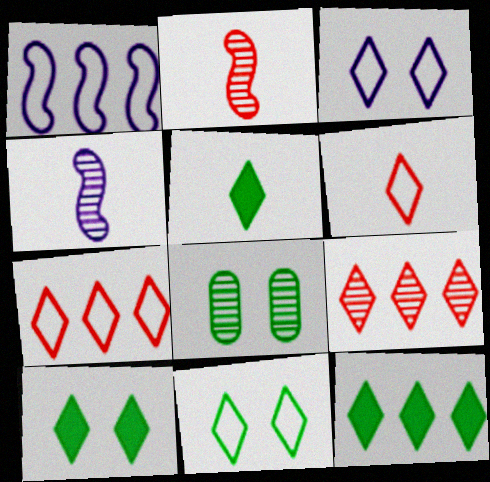[[3, 5, 9], 
[4, 8, 9], 
[5, 10, 12]]